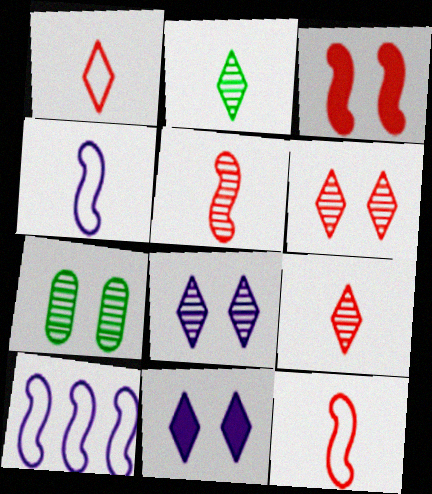[]